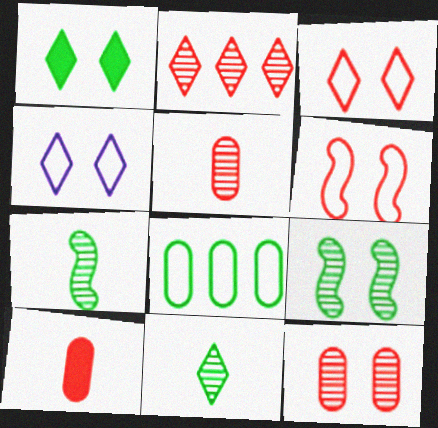[[1, 7, 8], 
[2, 6, 10]]